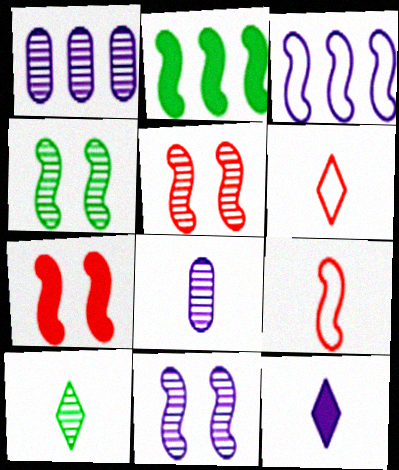[[1, 5, 10], 
[2, 9, 11], 
[4, 5, 11], 
[6, 10, 12]]